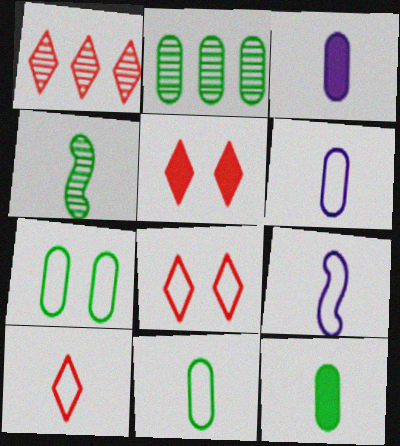[[1, 5, 10], 
[2, 5, 9], 
[2, 7, 12], 
[3, 4, 10], 
[9, 10, 11]]